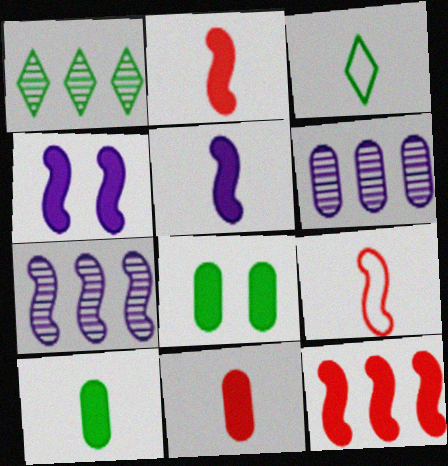[]